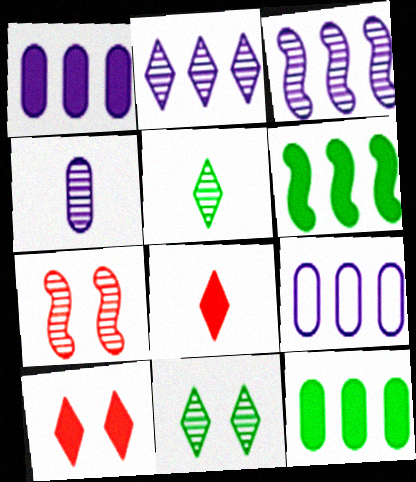[]